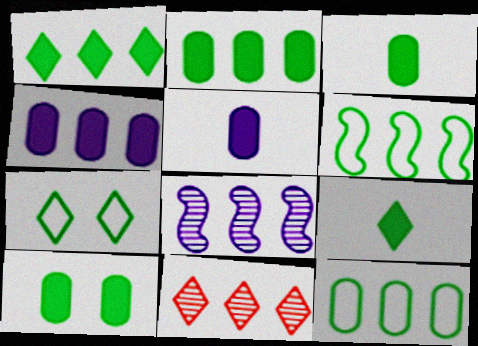[[2, 3, 10], 
[4, 6, 11]]